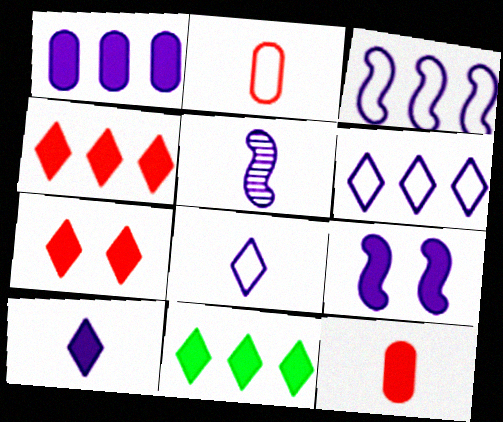[[1, 9, 10], 
[3, 5, 9], 
[7, 10, 11], 
[9, 11, 12]]